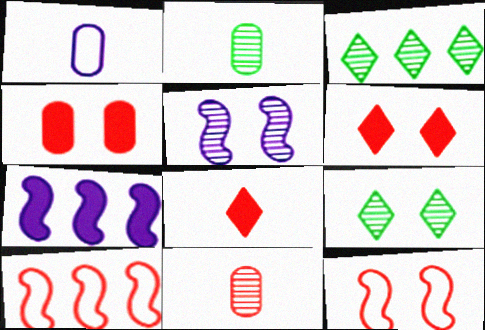[[3, 5, 11], 
[6, 10, 11]]